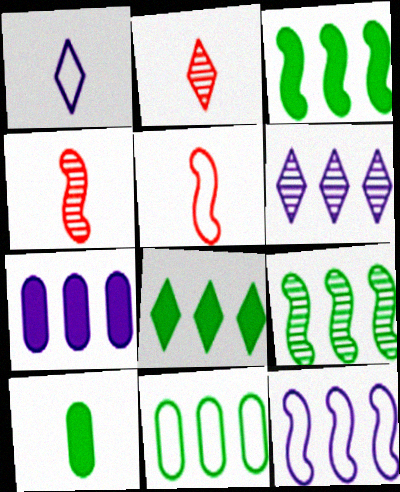[[1, 4, 10], 
[6, 7, 12], 
[8, 9, 11]]